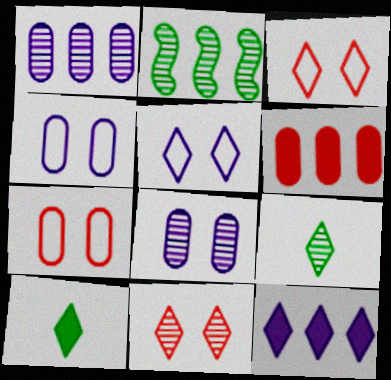[[3, 9, 12]]